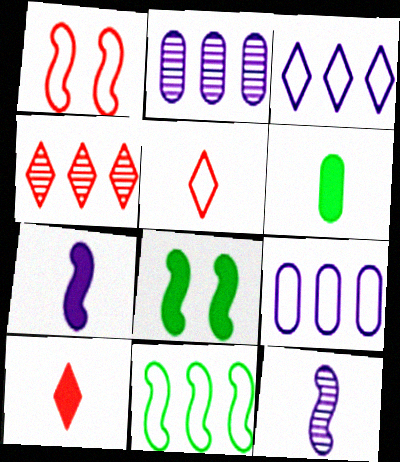[[2, 5, 8], 
[5, 6, 12], 
[6, 7, 10]]